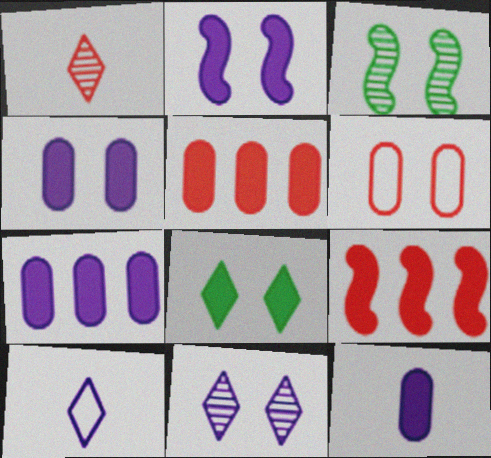[[1, 6, 9], 
[3, 5, 10], 
[4, 7, 12], 
[8, 9, 12]]